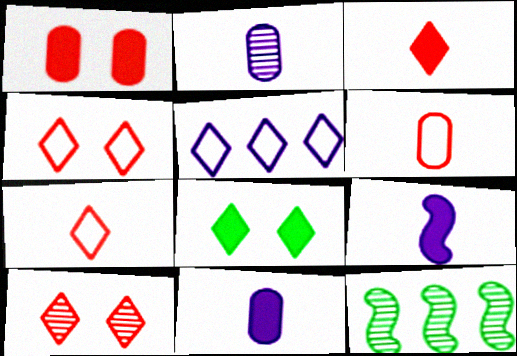[[2, 10, 12], 
[4, 11, 12]]